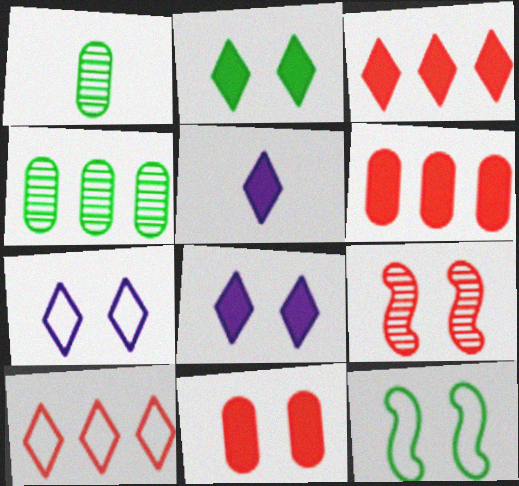[[2, 3, 5]]